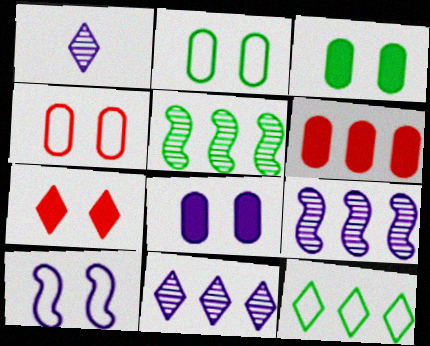[[1, 7, 12], 
[6, 9, 12]]